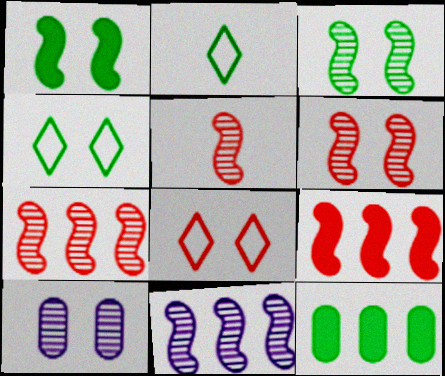[[1, 8, 10], 
[2, 3, 12], 
[2, 9, 10], 
[3, 5, 11], 
[5, 6, 7]]